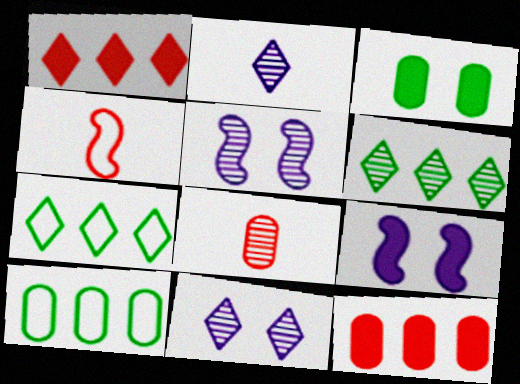[[5, 6, 8], 
[7, 8, 9]]